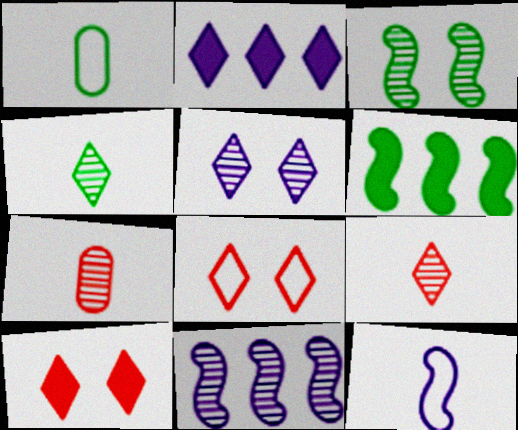[[1, 10, 11], 
[2, 4, 8]]